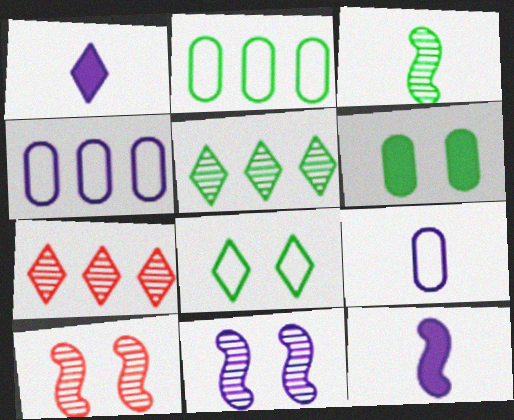[[1, 2, 10], 
[1, 4, 11], 
[1, 7, 8]]